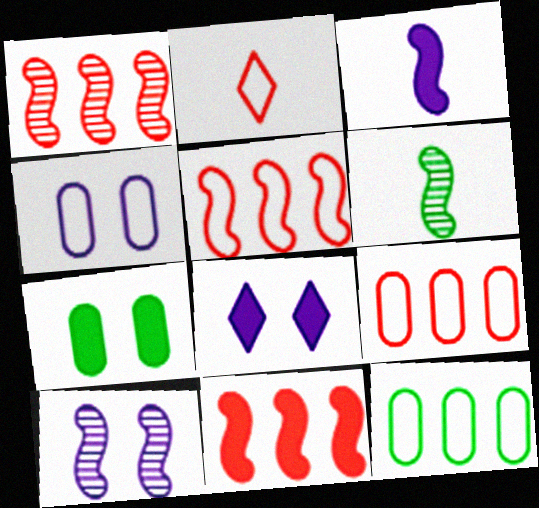[[1, 5, 11], 
[1, 6, 10], 
[4, 8, 10], 
[6, 8, 9]]